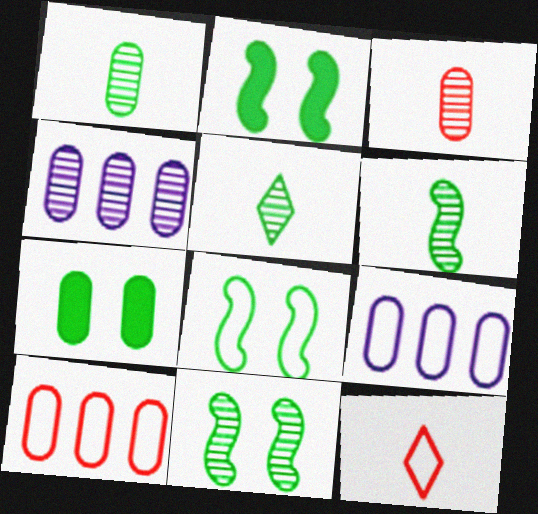[[1, 5, 6], 
[2, 4, 12], 
[2, 8, 11], 
[3, 7, 9], 
[8, 9, 12]]